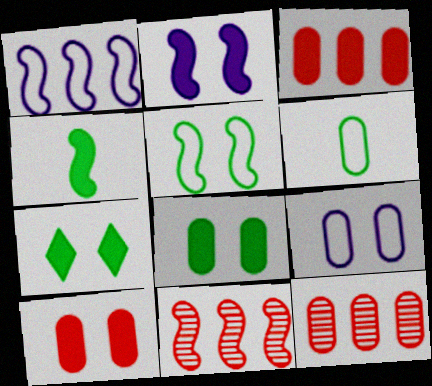[[2, 7, 10]]